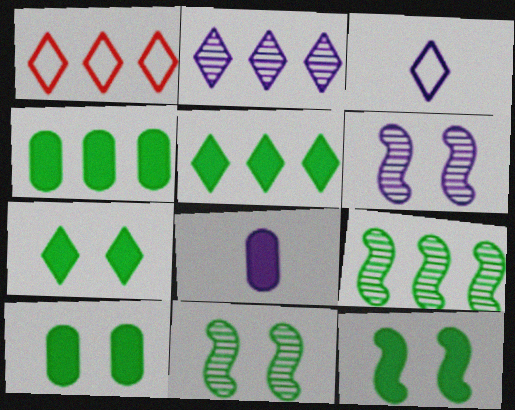[[1, 2, 5], 
[1, 8, 11], 
[7, 10, 12]]